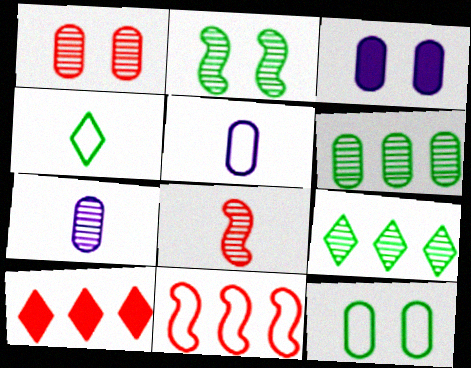[[1, 3, 12], 
[1, 6, 7], 
[2, 5, 10]]